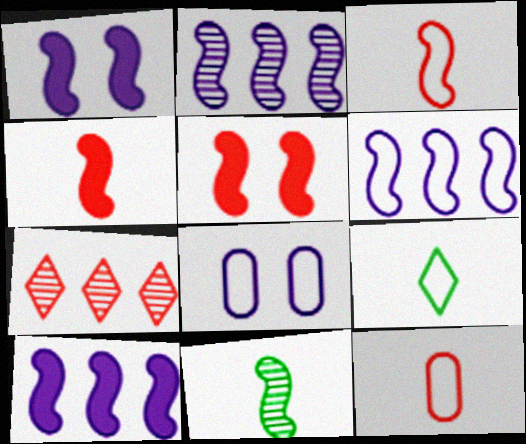[[2, 6, 10], 
[5, 6, 11], 
[5, 7, 12]]